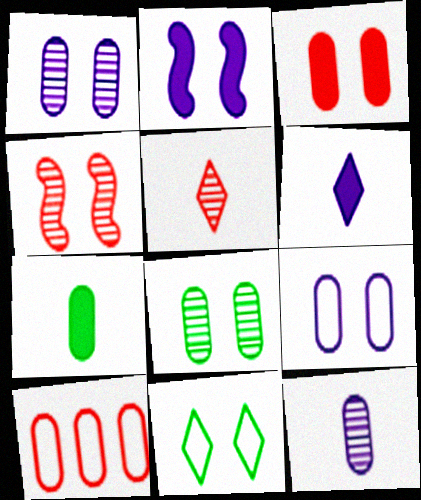[[1, 7, 10], 
[3, 8, 9]]